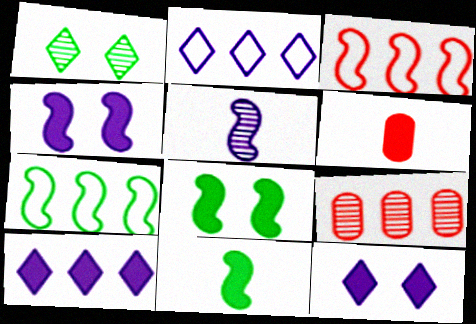[[1, 5, 9], 
[3, 5, 8], 
[6, 8, 10], 
[7, 9, 10]]